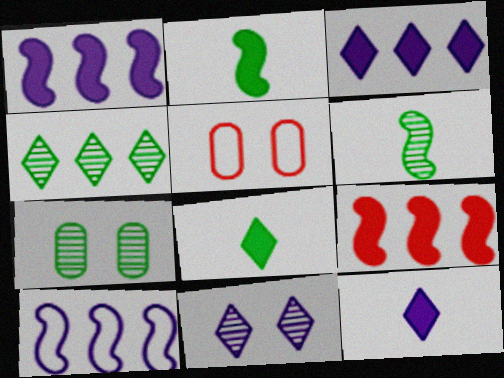[[3, 5, 6], 
[4, 6, 7]]